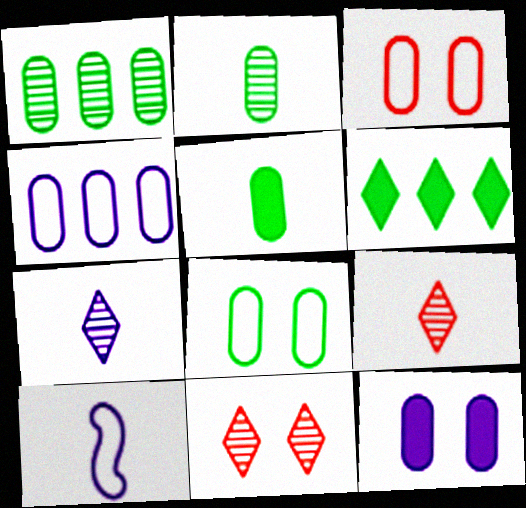[[1, 5, 8], 
[5, 9, 10]]